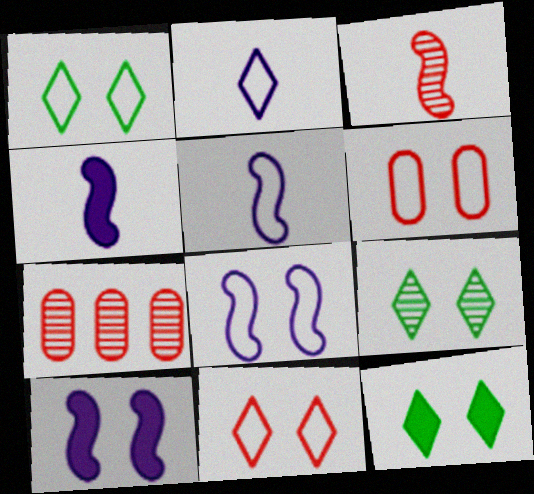[[1, 4, 7], 
[1, 6, 8], 
[1, 9, 12], 
[5, 7, 12], 
[6, 9, 10]]